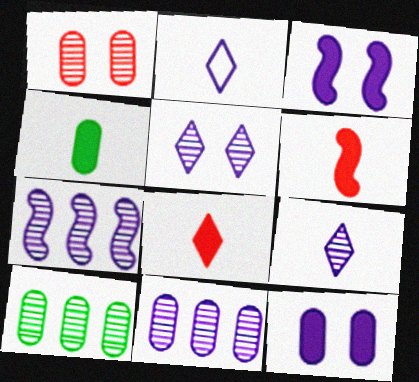[[2, 3, 11], 
[2, 7, 12]]